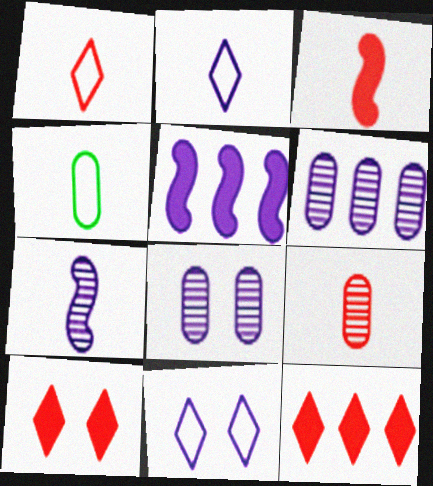[[1, 3, 9], 
[2, 5, 8]]